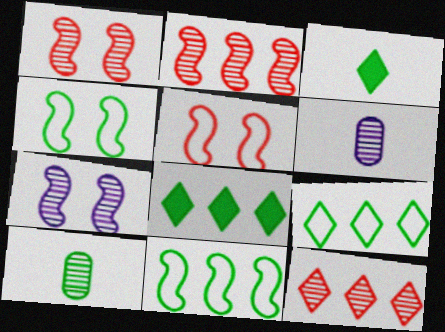[[4, 8, 10], 
[5, 6, 8], 
[7, 10, 12]]